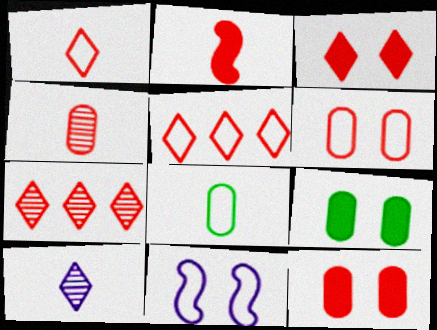[[1, 2, 4], 
[1, 3, 7], 
[2, 6, 7], 
[2, 8, 10], 
[5, 8, 11]]